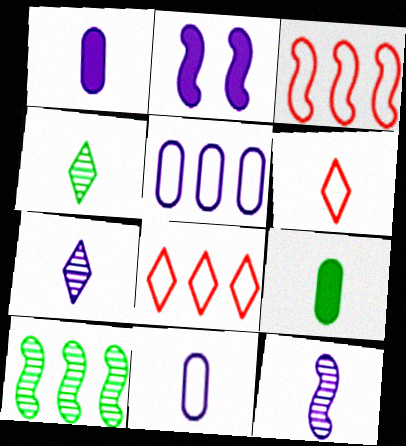[[2, 5, 7], 
[6, 9, 12]]